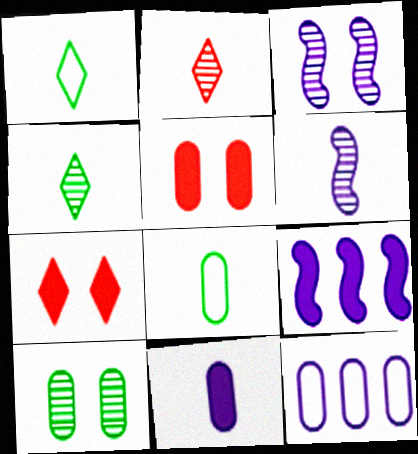[]